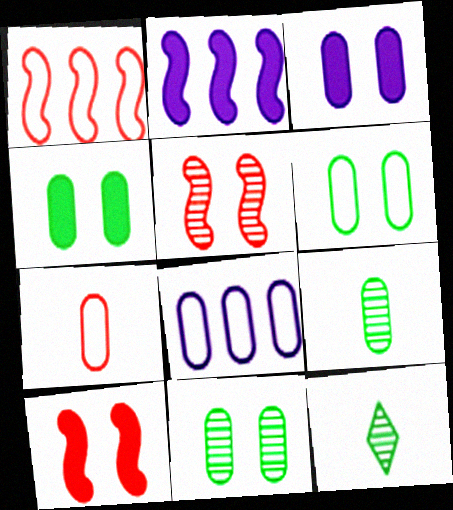[[1, 3, 12], 
[4, 6, 11], 
[6, 7, 8], 
[8, 10, 12]]